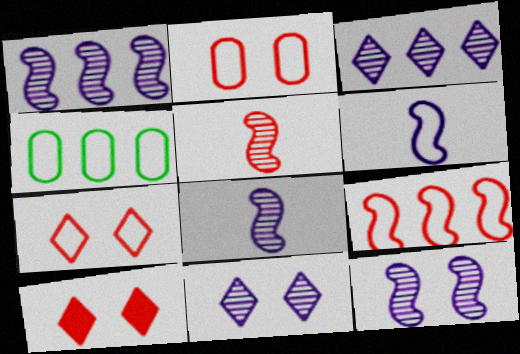[[1, 8, 12], 
[4, 6, 7], 
[4, 8, 10]]